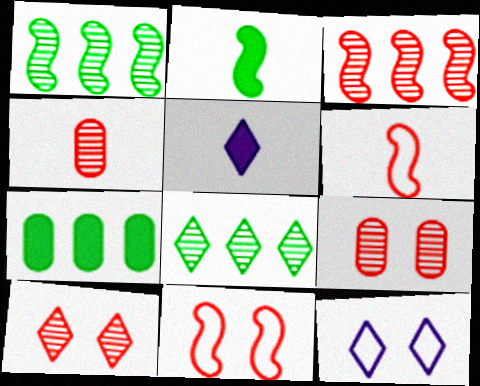[[3, 4, 10]]